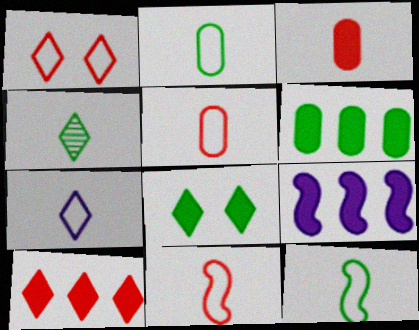[[2, 7, 11], 
[3, 8, 9], 
[5, 7, 12], 
[6, 9, 10]]